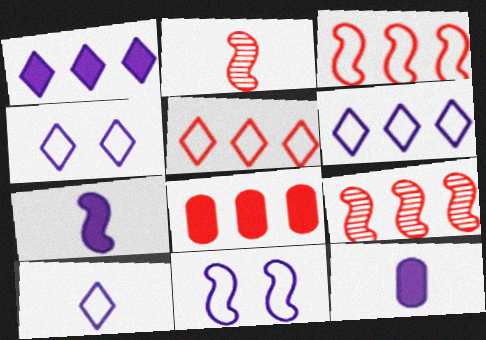[[4, 6, 10], 
[5, 8, 9]]